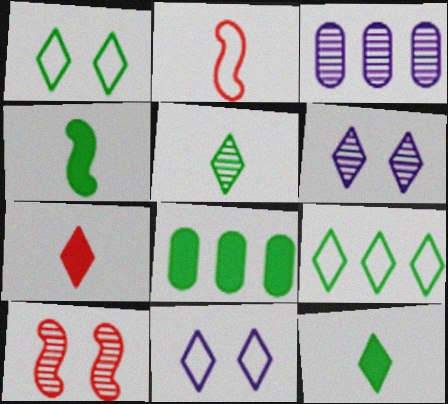[[2, 6, 8], 
[3, 5, 10], 
[6, 7, 9]]